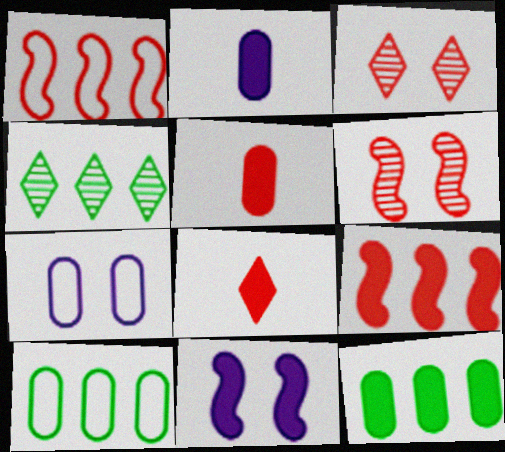[[1, 3, 5], 
[8, 11, 12]]